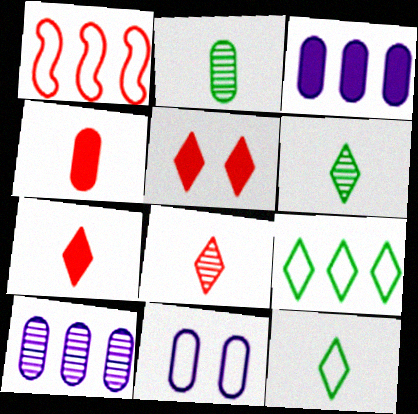[[1, 11, 12]]